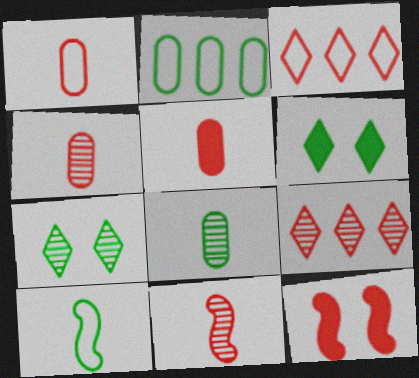[[1, 4, 5], 
[1, 9, 12], 
[3, 4, 12]]